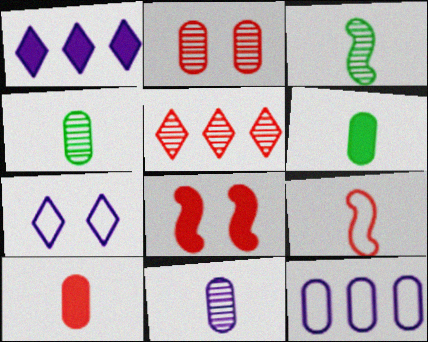[[1, 6, 8], 
[2, 6, 12]]